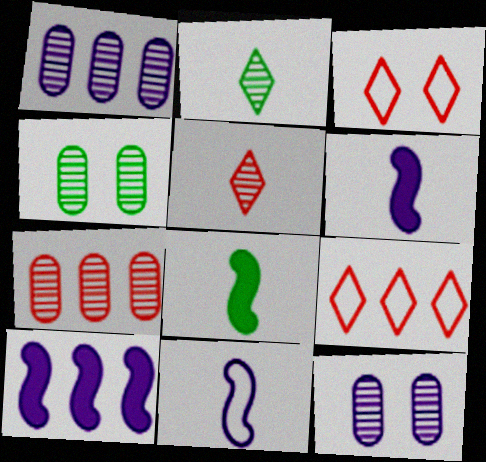[[1, 3, 8], 
[4, 6, 9], 
[8, 9, 12]]